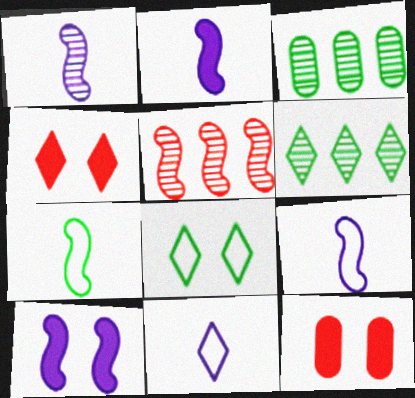[[1, 2, 9], 
[3, 4, 9], 
[4, 6, 11], 
[5, 7, 10], 
[6, 9, 12]]